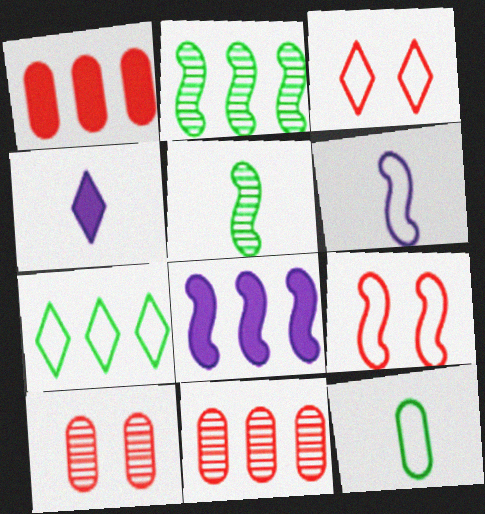[[5, 8, 9], 
[7, 8, 11]]